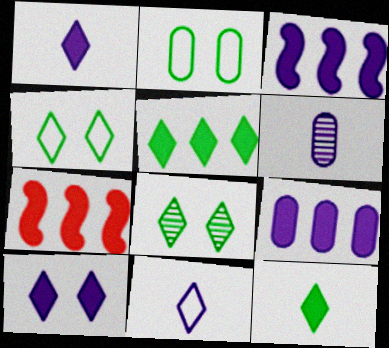[[4, 6, 7], 
[5, 7, 9]]